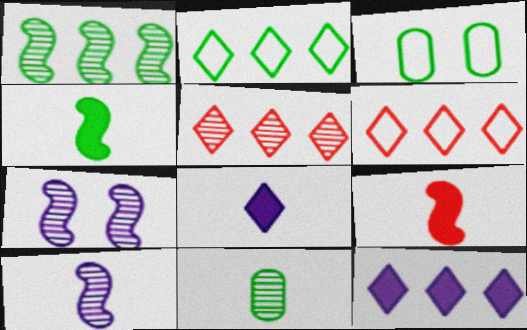[[2, 5, 12], 
[5, 7, 11]]